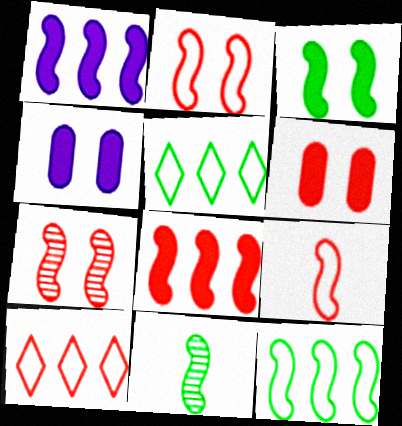[[1, 2, 11], 
[3, 11, 12], 
[4, 10, 11], 
[7, 8, 9]]